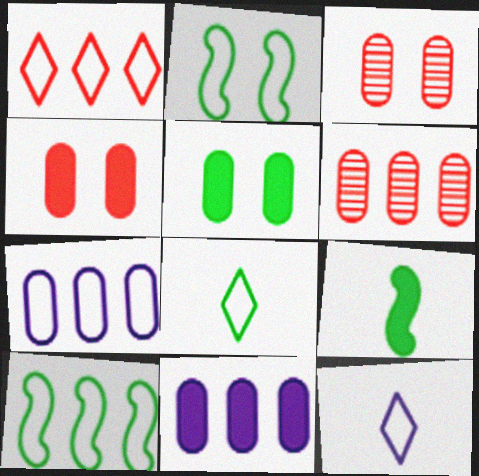[[1, 7, 10]]